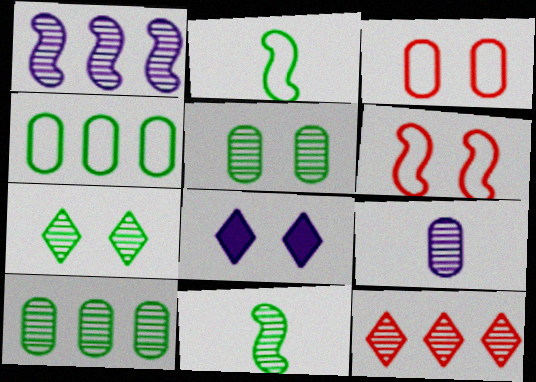[[1, 10, 12], 
[5, 6, 8], 
[7, 10, 11]]